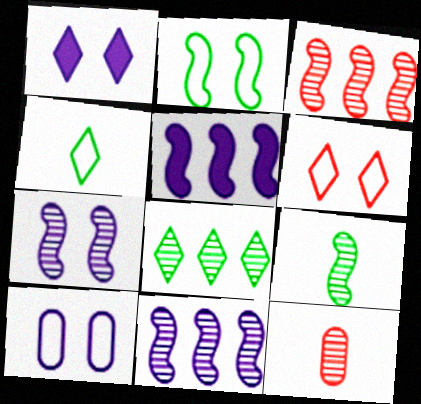[[1, 7, 10], 
[2, 6, 10], 
[3, 7, 9], 
[7, 8, 12]]